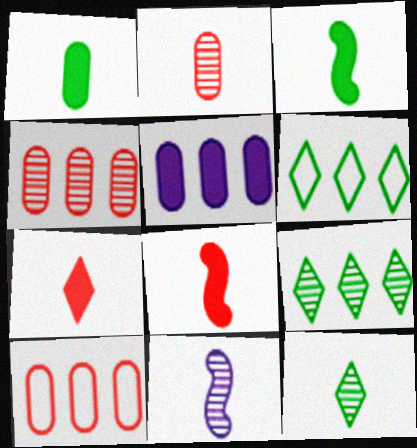[[2, 11, 12]]